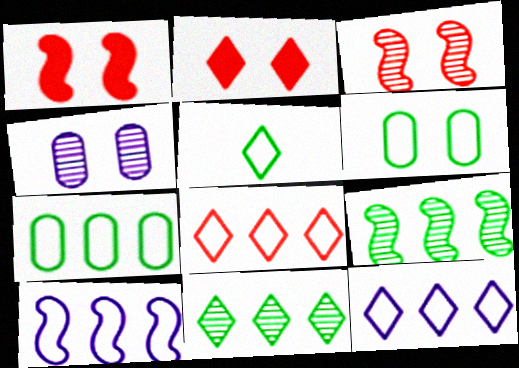[[7, 8, 10]]